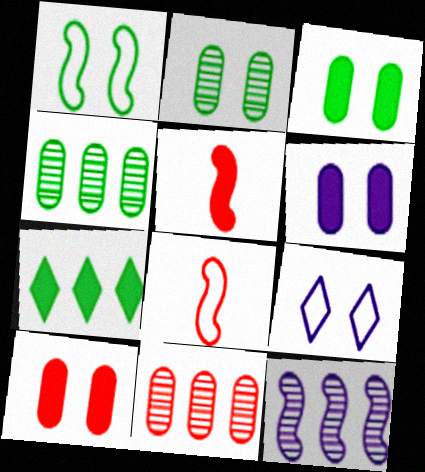[[1, 5, 12], 
[3, 6, 10], 
[4, 5, 9], 
[5, 6, 7]]